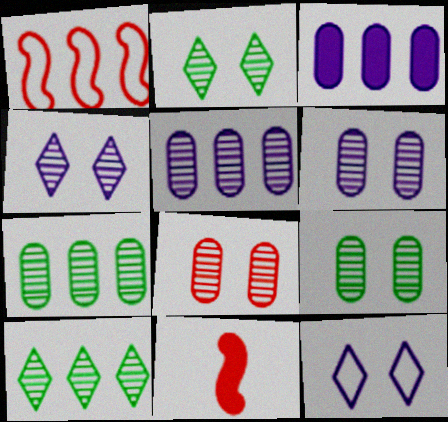[[1, 3, 10], 
[6, 8, 9], 
[7, 11, 12]]